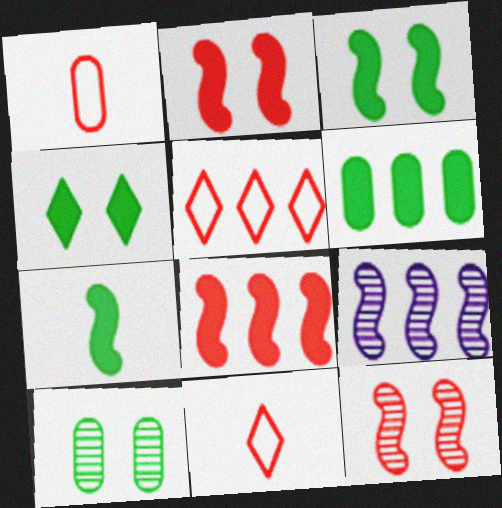[[1, 4, 9], 
[4, 6, 7], 
[5, 6, 9]]